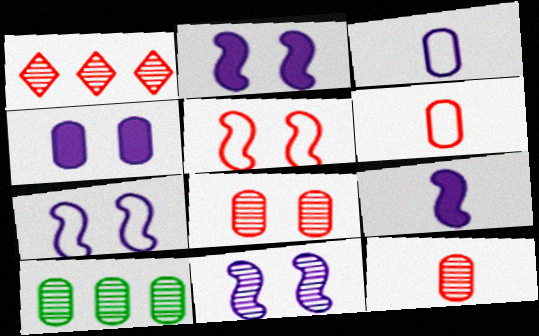[[2, 7, 11], 
[4, 6, 10]]